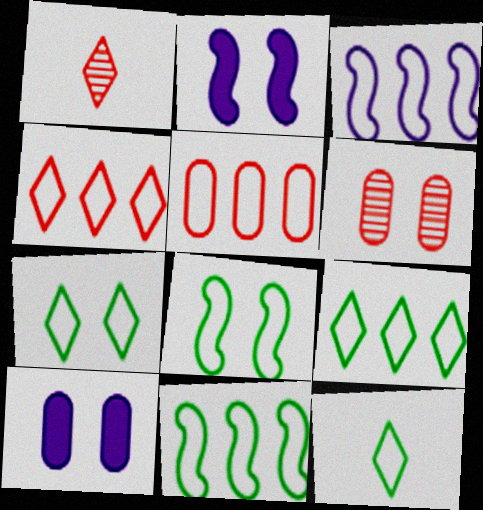[[1, 10, 11], 
[2, 6, 7], 
[3, 5, 9], 
[7, 9, 12]]